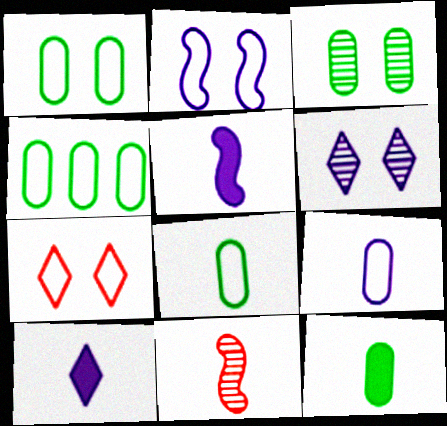[[1, 2, 7], 
[1, 4, 8], 
[3, 4, 12], 
[8, 10, 11]]